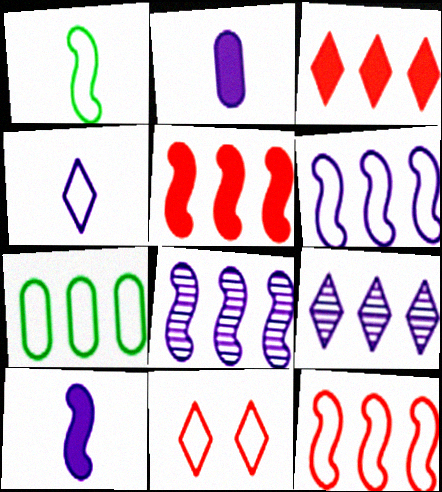[[3, 7, 8], 
[5, 7, 9]]